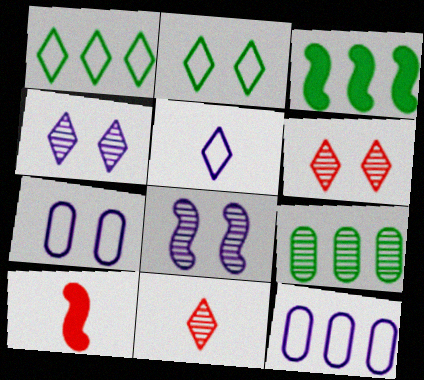[[1, 3, 9], 
[3, 7, 11], 
[8, 9, 11]]